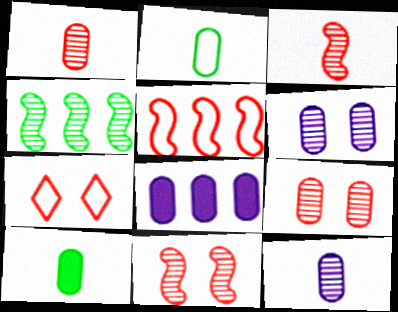[[2, 8, 9]]